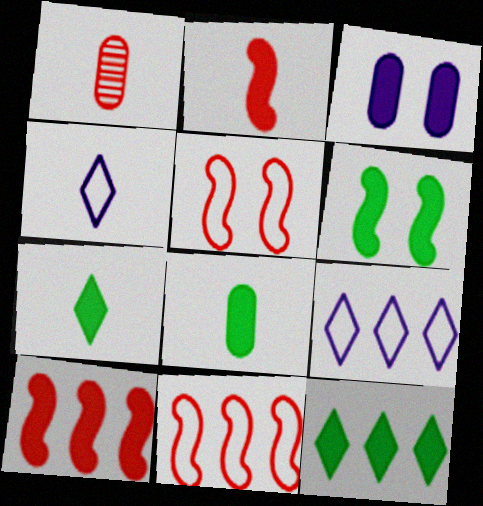[[1, 6, 9], 
[2, 3, 12], 
[3, 7, 10], 
[6, 8, 12]]